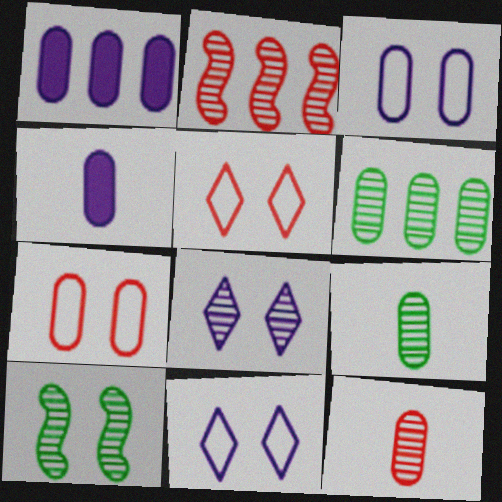[[1, 7, 9], 
[2, 8, 9], 
[4, 6, 7]]